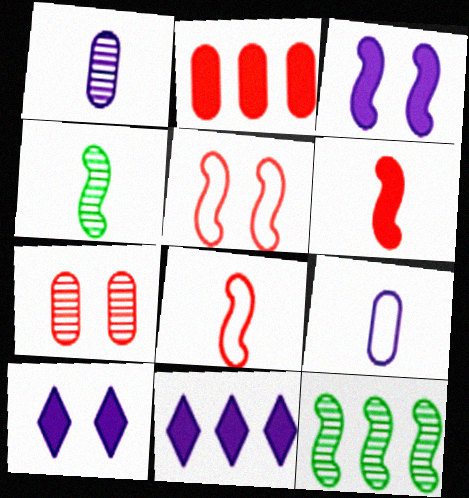[[3, 8, 12]]